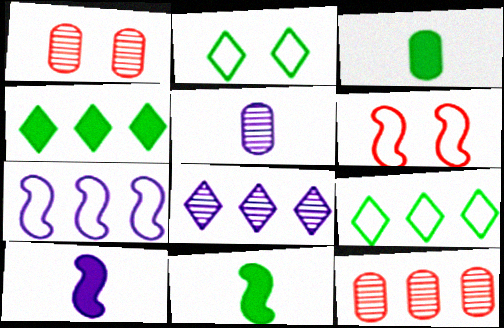[[1, 9, 10], 
[2, 10, 12], 
[3, 6, 8], 
[4, 5, 6], 
[4, 7, 12]]